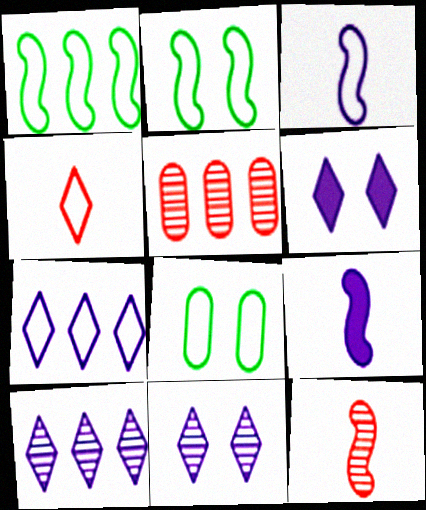[]